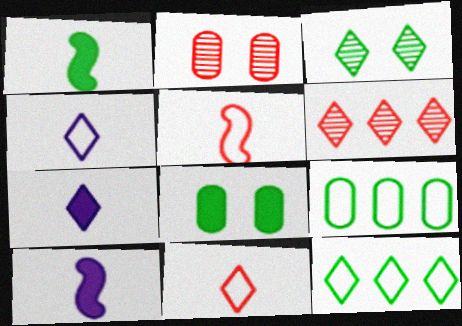[[1, 3, 9], 
[2, 10, 12]]